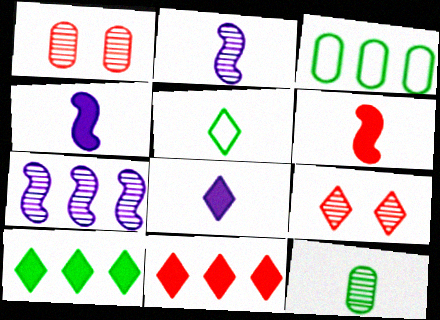[[3, 4, 9], 
[3, 7, 11], 
[7, 9, 12]]